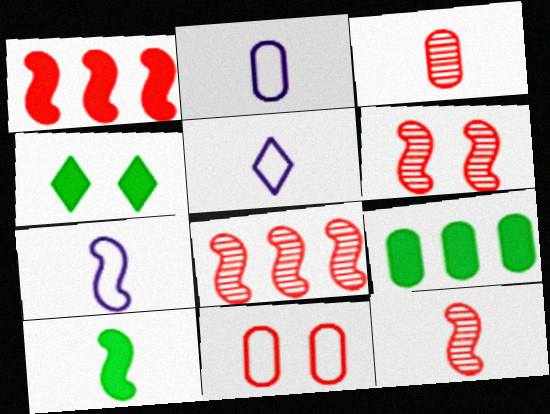[[2, 4, 8], 
[2, 5, 7], 
[3, 5, 10], 
[4, 9, 10], 
[5, 6, 9], 
[6, 8, 12], 
[7, 10, 12]]